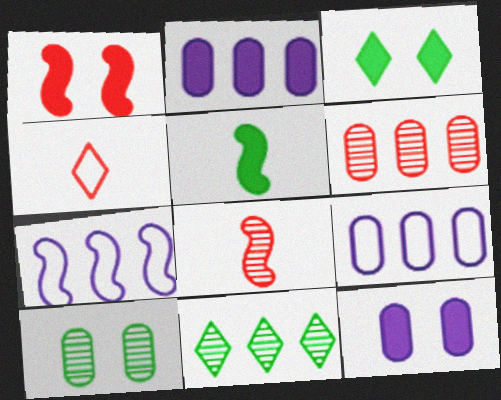[[1, 3, 12], 
[1, 4, 6], 
[3, 8, 9]]